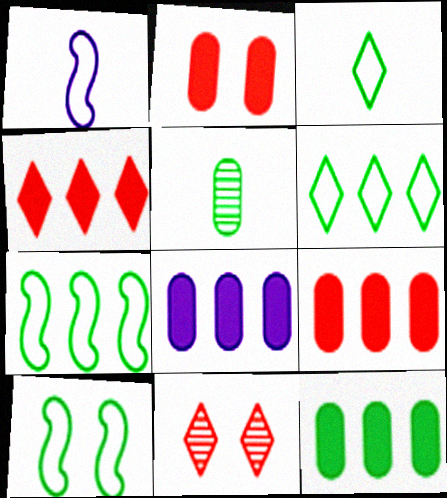[[1, 11, 12], 
[8, 9, 12]]